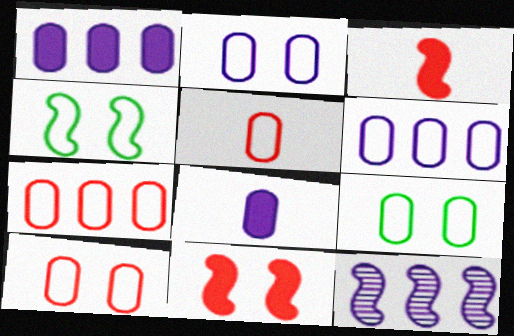[[2, 9, 10], 
[3, 4, 12], 
[5, 6, 9], 
[5, 7, 10]]